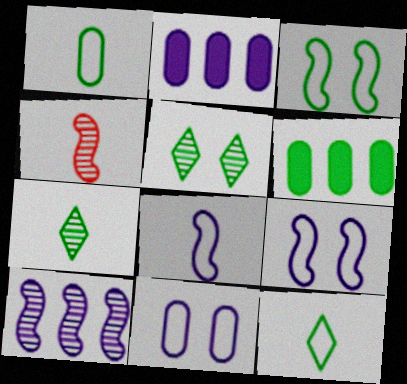[[3, 6, 7]]